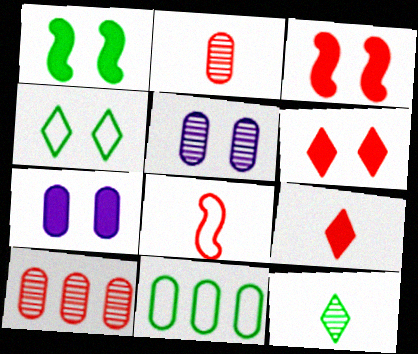[[1, 6, 7], 
[1, 11, 12], 
[2, 7, 11], 
[2, 8, 9], 
[3, 4, 5], 
[6, 8, 10]]